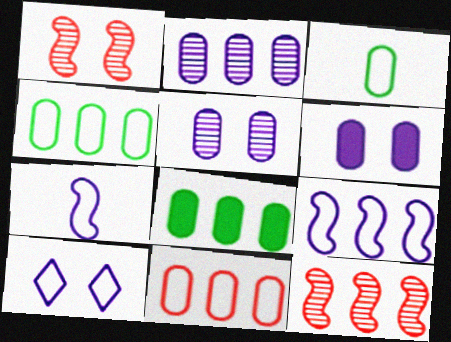[[2, 8, 11]]